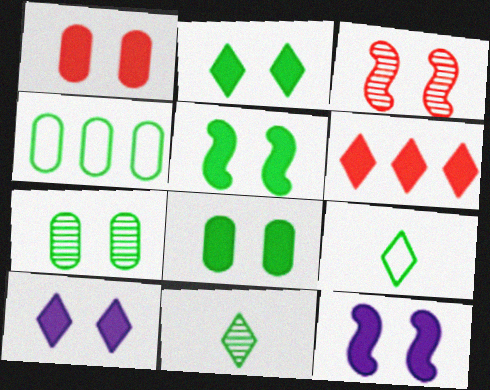[[1, 2, 12], 
[1, 5, 10], 
[2, 5, 8], 
[4, 5, 11]]